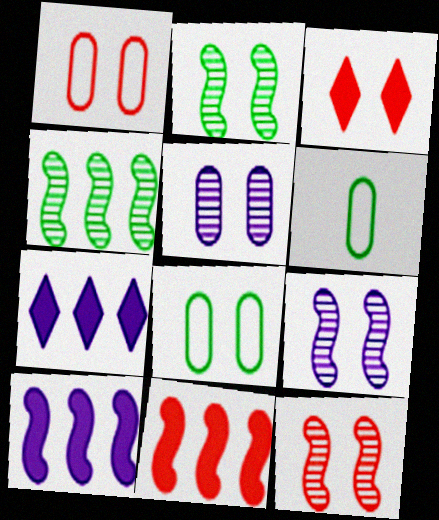[[1, 3, 12], 
[2, 9, 12], 
[3, 8, 9], 
[6, 7, 12]]